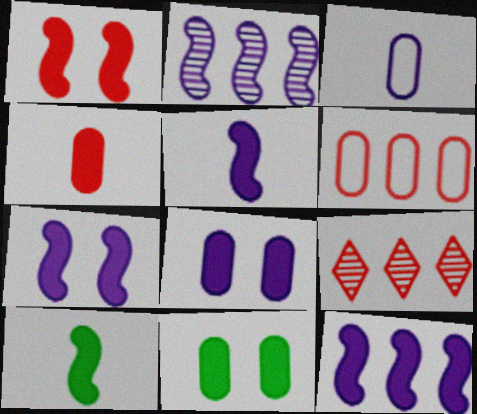[[1, 10, 12], 
[5, 7, 12]]